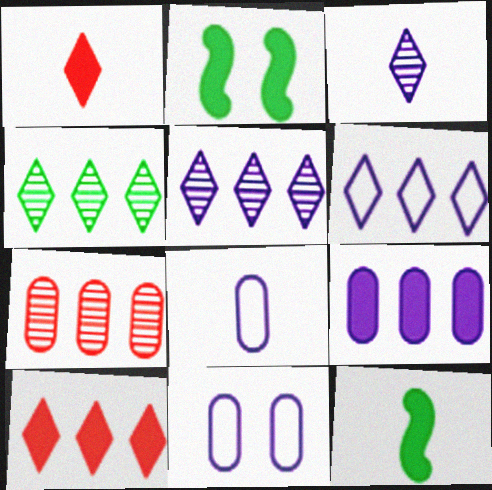[[1, 2, 9], 
[4, 6, 10]]